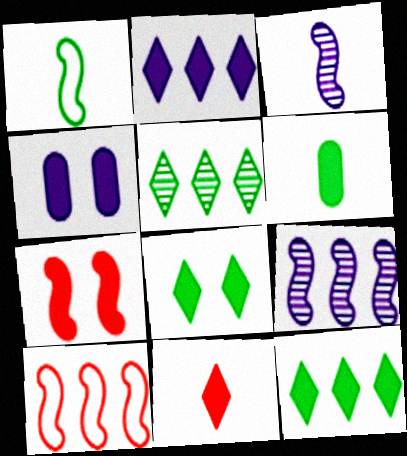[[1, 7, 9], 
[2, 6, 7], 
[2, 8, 11], 
[4, 7, 8]]